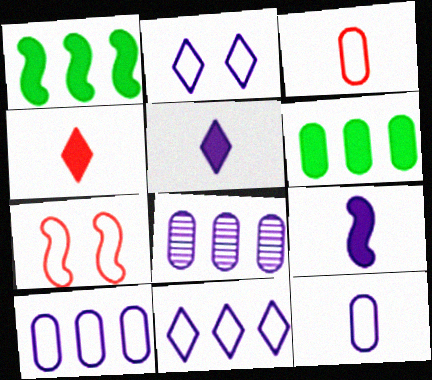[[2, 8, 9]]